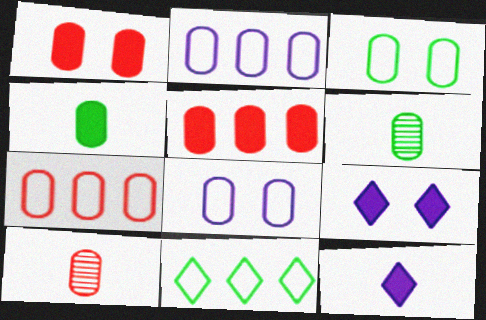[[1, 2, 6], 
[1, 7, 10], 
[5, 6, 8]]